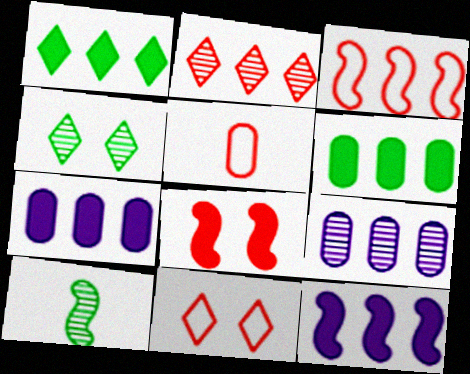[[1, 3, 9], 
[2, 5, 8], 
[3, 5, 11], 
[4, 5, 12], 
[7, 10, 11]]